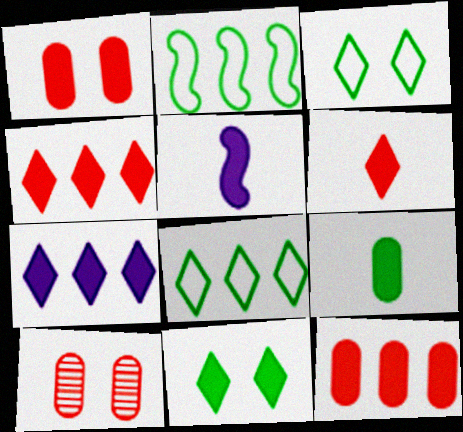[[5, 6, 9], 
[5, 8, 10], 
[5, 11, 12], 
[6, 7, 11]]